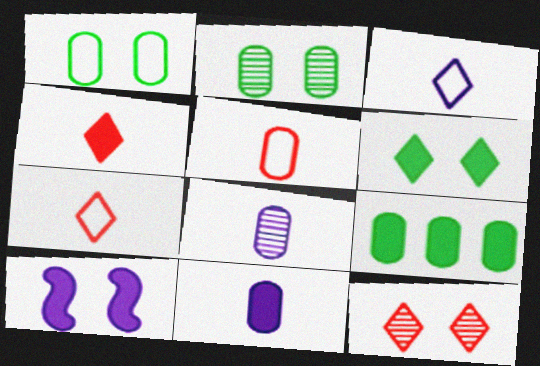[[1, 10, 12], 
[4, 9, 10]]